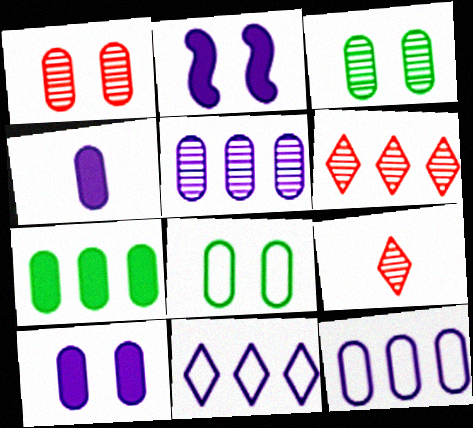[[1, 8, 10]]